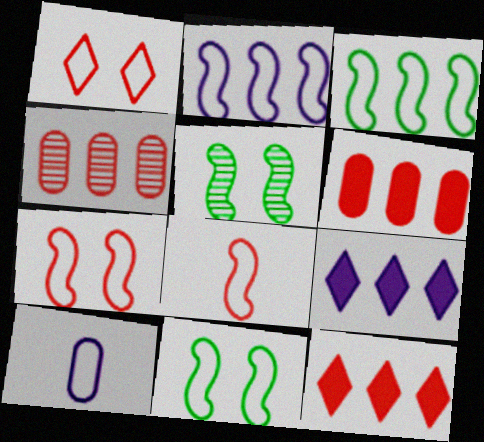[[1, 3, 10], 
[2, 8, 11], 
[3, 4, 9], 
[5, 10, 12]]